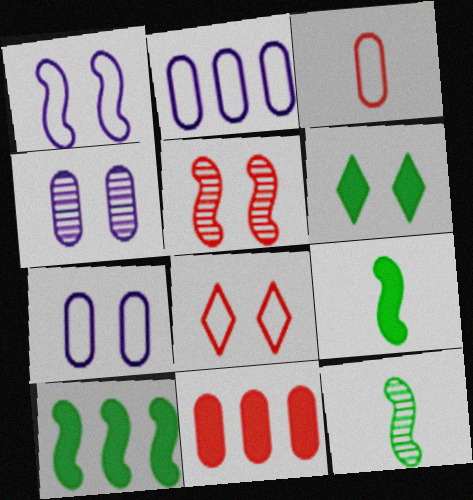[[5, 6, 7]]